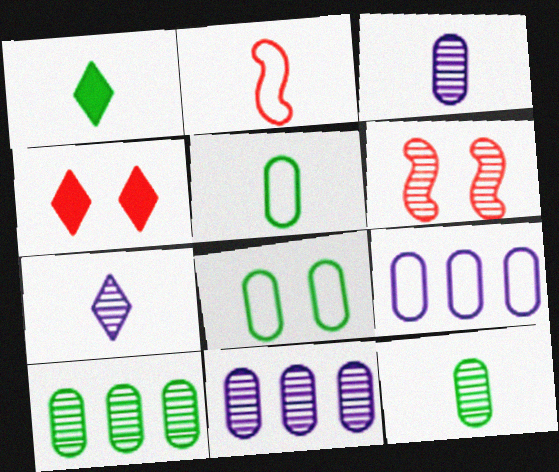[[1, 2, 3], 
[1, 6, 9], 
[6, 7, 10]]